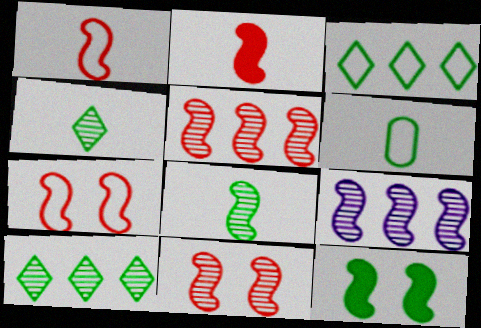[[1, 9, 12], 
[2, 5, 7], 
[6, 10, 12], 
[8, 9, 11]]